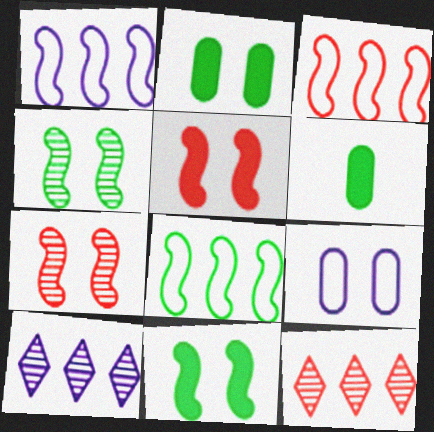[[1, 3, 8]]